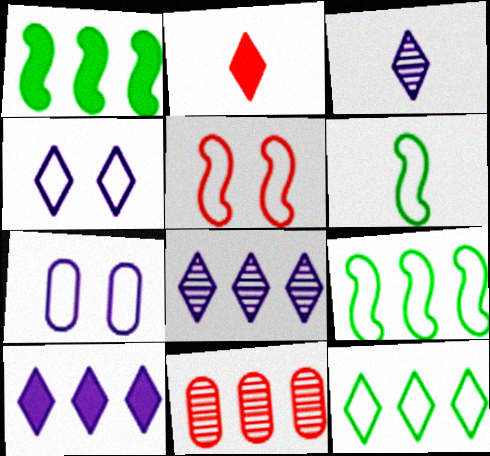[[2, 5, 11], 
[3, 4, 10], 
[9, 10, 11]]